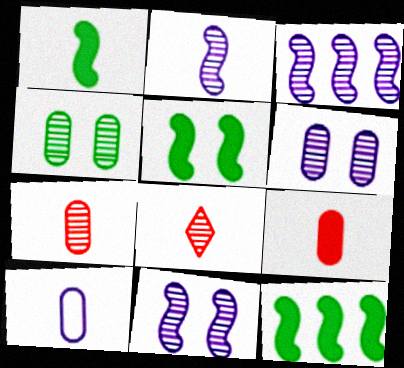[[1, 5, 12], 
[1, 8, 10], 
[2, 3, 11], 
[3, 4, 8]]